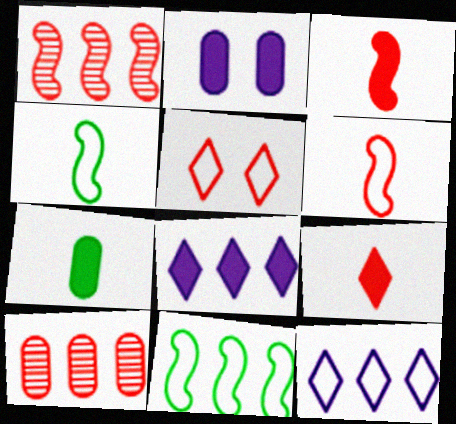[[3, 5, 10], 
[8, 10, 11]]